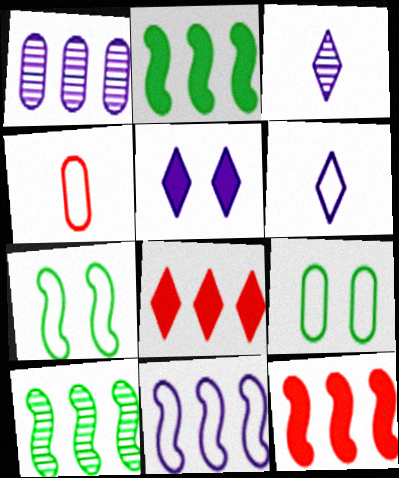[[3, 9, 12], 
[4, 5, 10], 
[10, 11, 12]]